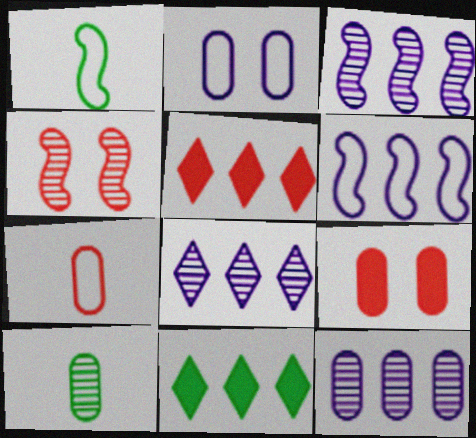[[1, 8, 9], 
[3, 8, 12], 
[4, 5, 7], 
[4, 8, 10]]